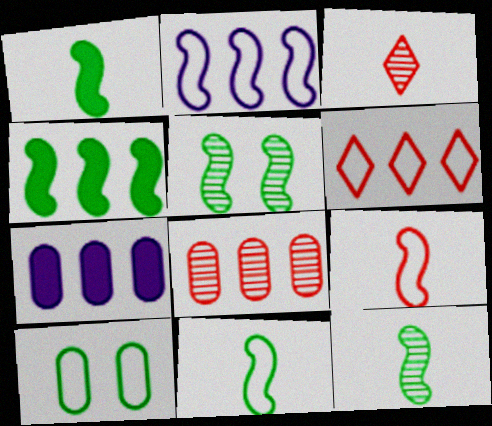[[1, 11, 12], 
[4, 5, 11]]